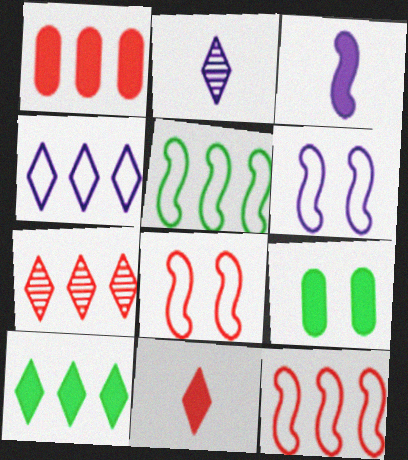[[1, 7, 12], 
[2, 9, 12], 
[4, 7, 10]]